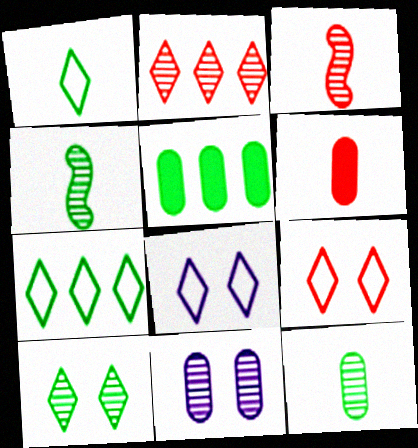[[2, 4, 11], 
[3, 5, 8]]